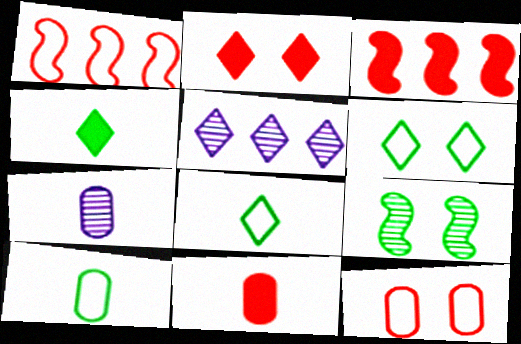[[2, 3, 11], 
[2, 5, 8], 
[3, 6, 7], 
[7, 10, 11]]